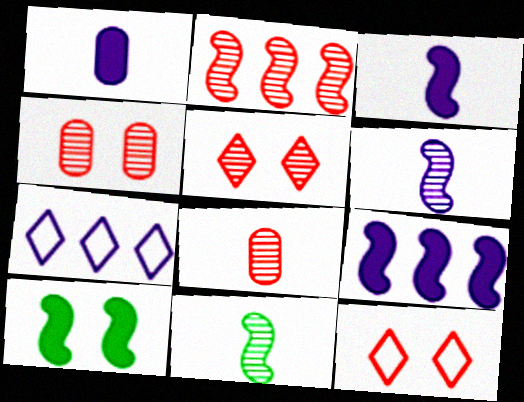[[2, 5, 8], 
[7, 8, 10]]